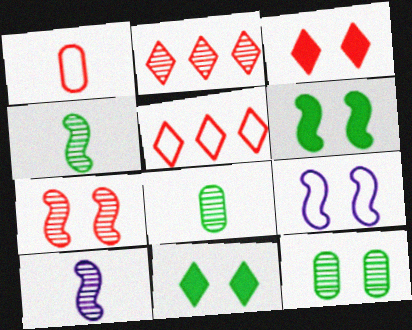[[2, 10, 12], 
[3, 9, 12], 
[6, 7, 9]]